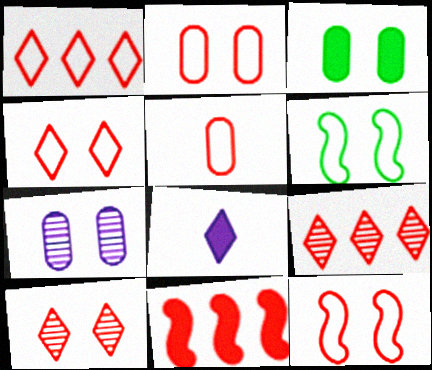[[1, 5, 12], 
[2, 3, 7], 
[2, 4, 12], 
[3, 8, 11], 
[5, 10, 11]]